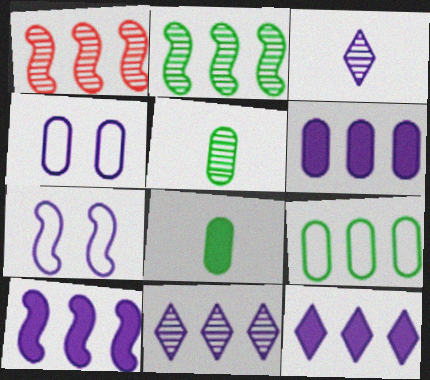[[1, 9, 12], 
[3, 4, 10], 
[3, 6, 7], 
[6, 10, 12]]